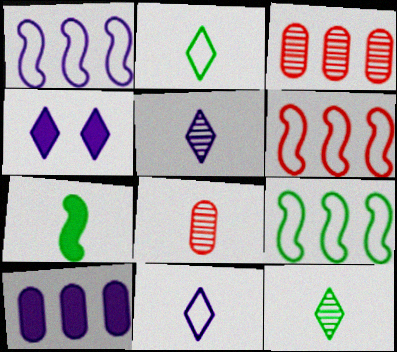[[1, 6, 9], 
[4, 8, 9], 
[7, 8, 11]]